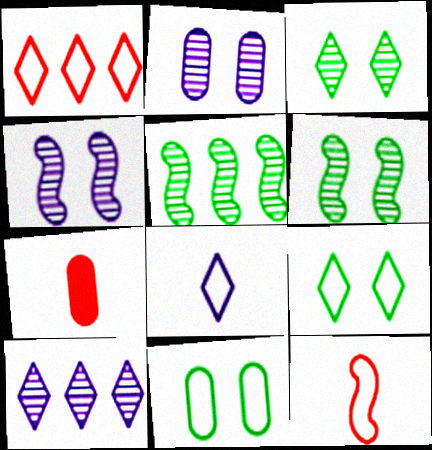[[1, 8, 9]]